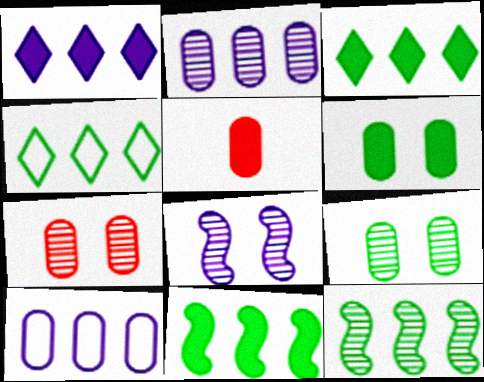[[4, 5, 8], 
[5, 9, 10]]